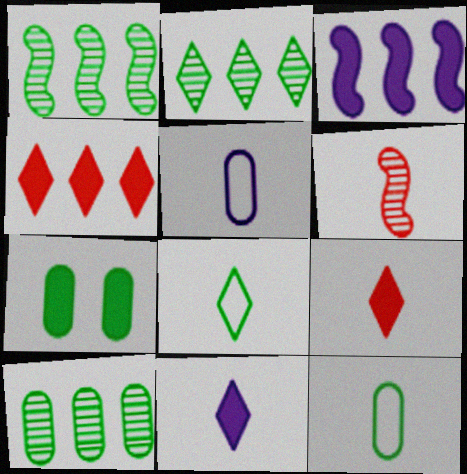[[1, 2, 10], 
[1, 7, 8], 
[3, 7, 9], 
[6, 11, 12], 
[7, 10, 12]]